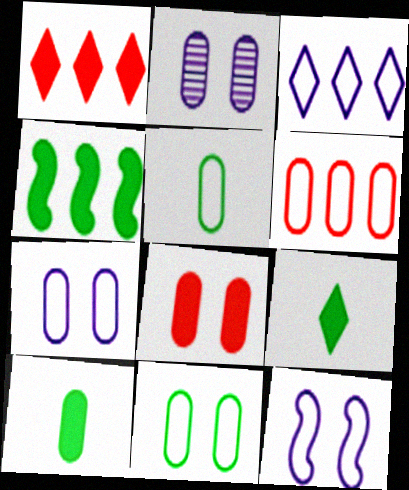[[2, 6, 10], 
[2, 8, 11], 
[5, 6, 7]]